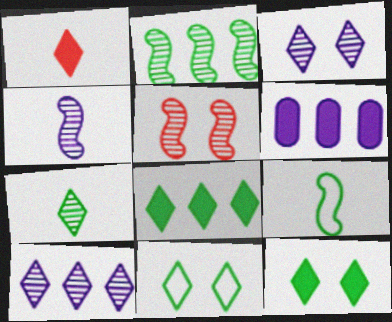[[1, 10, 11], 
[2, 4, 5], 
[7, 8, 11]]